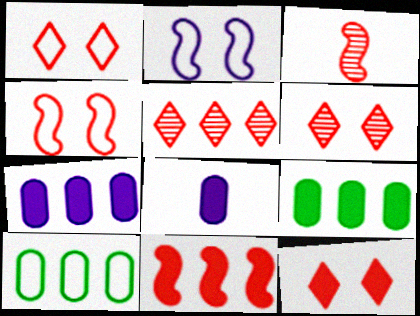[[1, 6, 12], 
[3, 4, 11]]